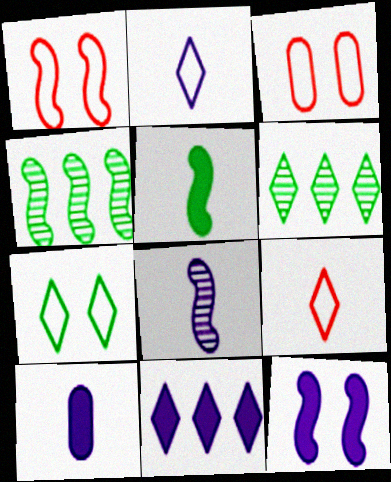[[1, 6, 10], 
[2, 8, 10], 
[10, 11, 12]]